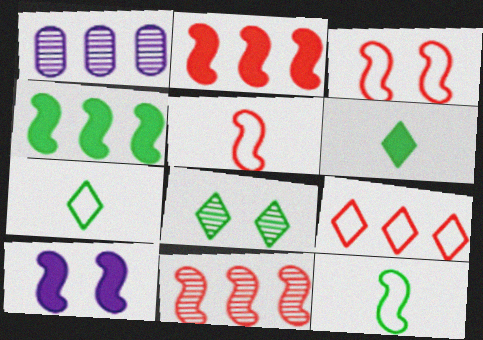[[1, 3, 6], 
[1, 4, 9], 
[10, 11, 12]]